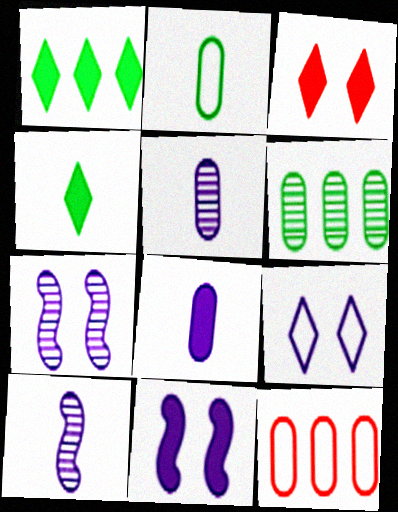[[4, 7, 12]]